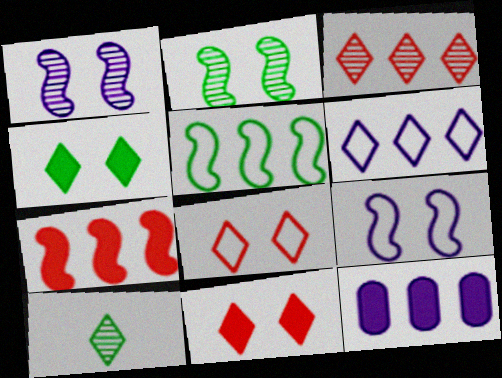[[3, 5, 12], 
[6, 10, 11]]